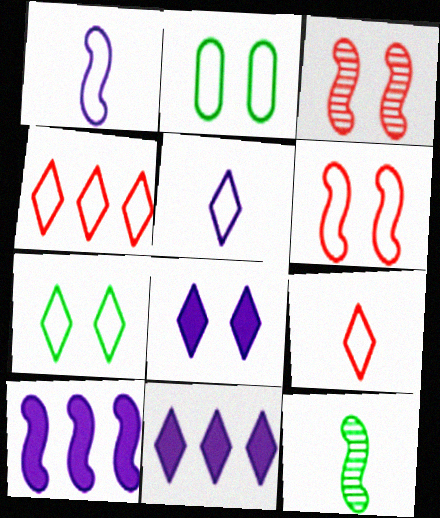[[1, 2, 4], 
[2, 3, 8], 
[4, 5, 7], 
[6, 10, 12]]